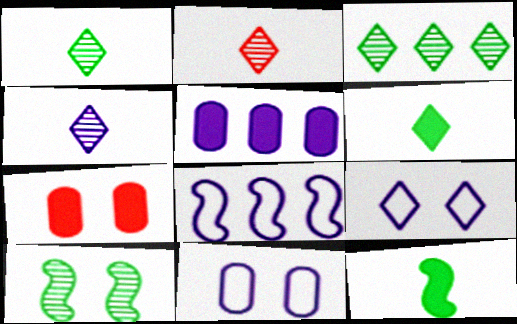[[1, 2, 4], 
[1, 7, 8], 
[7, 9, 10]]